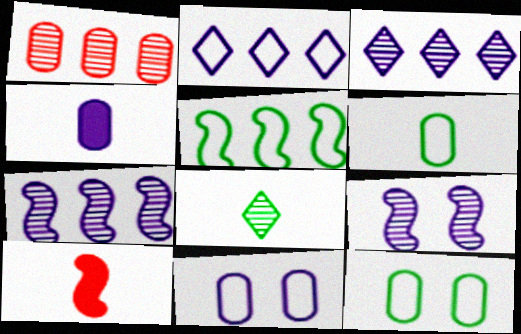[[1, 4, 12], 
[1, 8, 9], 
[2, 4, 9], 
[3, 10, 12], 
[5, 9, 10]]